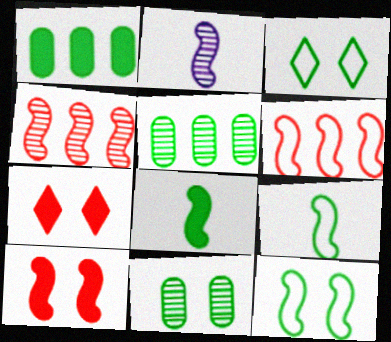[[3, 5, 8]]